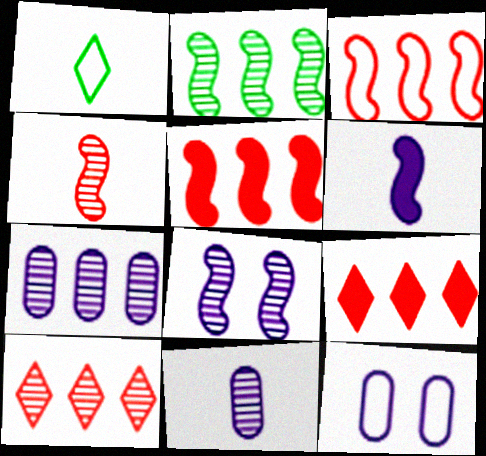[[1, 3, 12], 
[2, 4, 8], 
[2, 7, 10]]